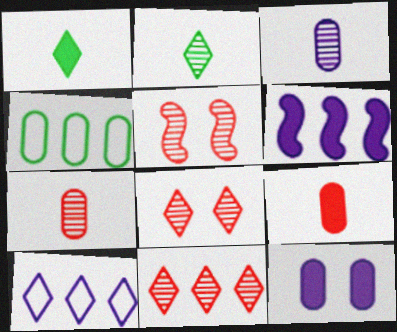[[1, 8, 10], 
[4, 6, 11], 
[4, 7, 12], 
[5, 7, 11]]